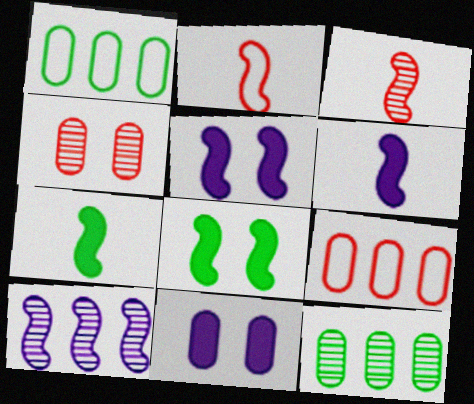[[2, 8, 10]]